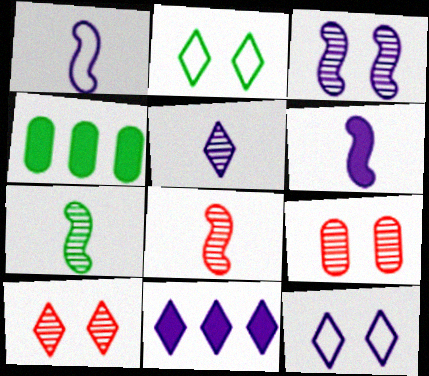[[1, 4, 10], 
[2, 4, 7], 
[4, 8, 12], 
[5, 11, 12]]